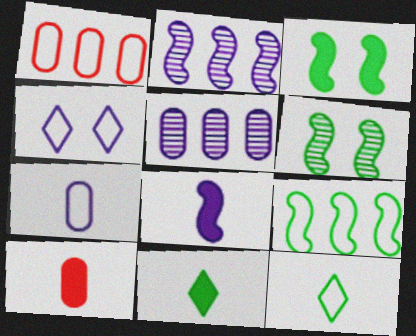[[4, 5, 8], 
[8, 10, 11]]